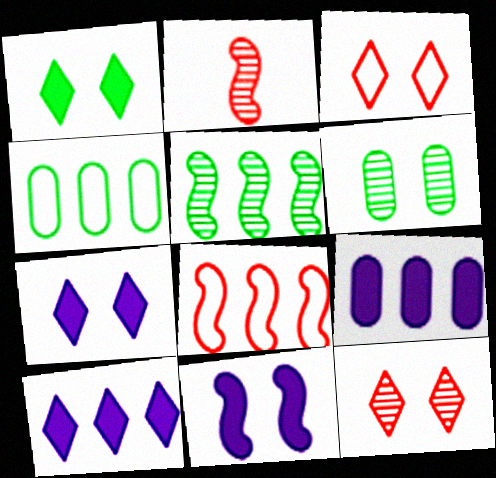[[2, 4, 7], 
[3, 6, 11]]